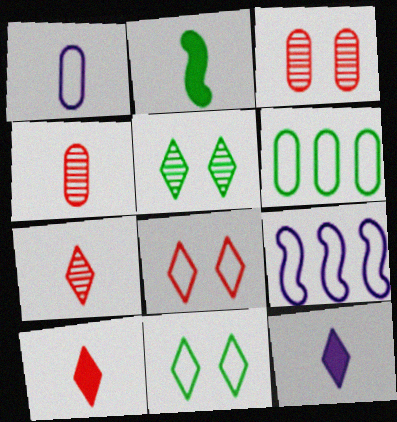[[1, 2, 7], 
[2, 5, 6]]